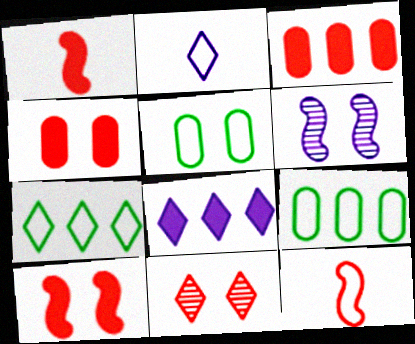[[3, 11, 12]]